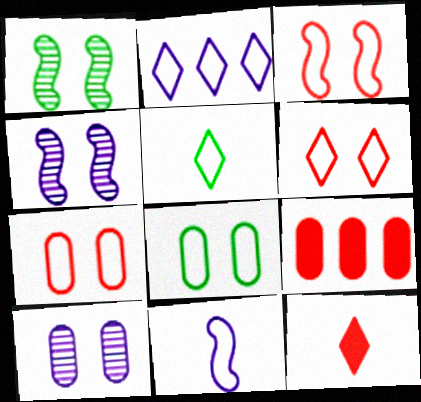[[2, 5, 6], 
[3, 6, 7], 
[4, 5, 9]]